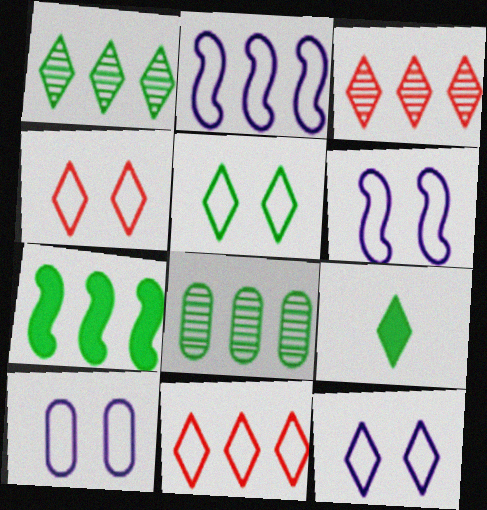[[1, 5, 9], 
[3, 9, 12], 
[4, 5, 12], 
[6, 10, 12]]